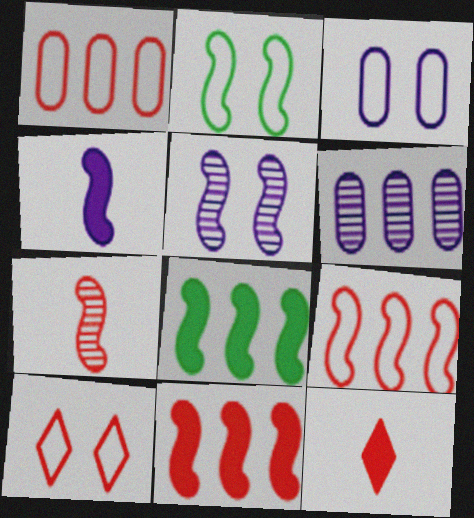[[2, 3, 10], 
[2, 6, 12]]